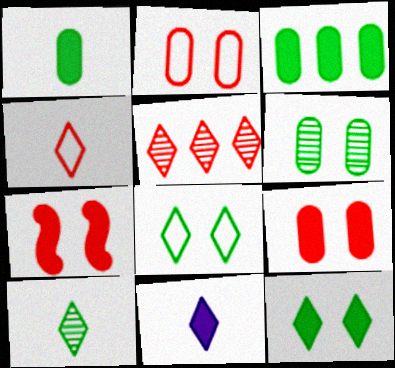[[3, 7, 11], 
[4, 10, 11], 
[5, 8, 11]]